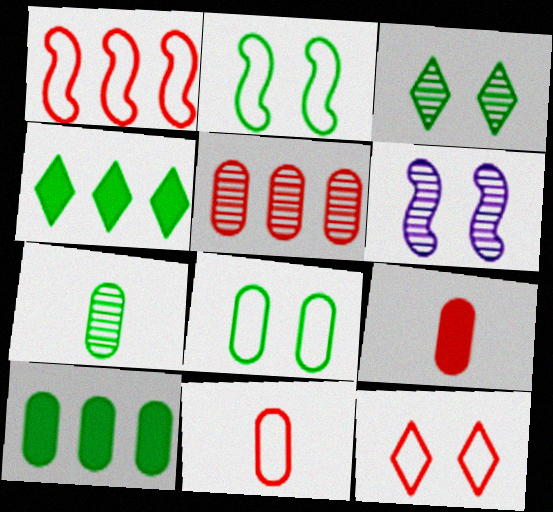[[1, 11, 12], 
[2, 4, 7], 
[4, 6, 11], 
[7, 8, 10]]